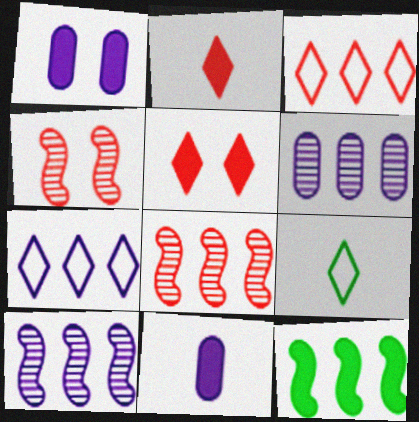[[1, 2, 12], 
[1, 8, 9], 
[3, 6, 12], 
[5, 11, 12]]